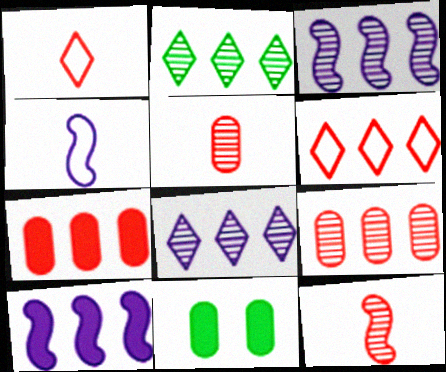[[1, 3, 11], 
[2, 3, 9]]